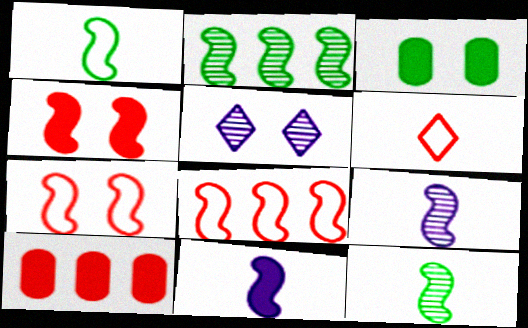[[1, 5, 10], 
[2, 7, 11], 
[3, 5, 7]]